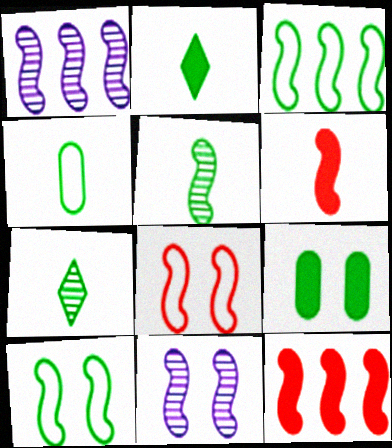[[1, 3, 12], 
[1, 6, 10], 
[2, 4, 5], 
[3, 6, 11], 
[3, 7, 9]]